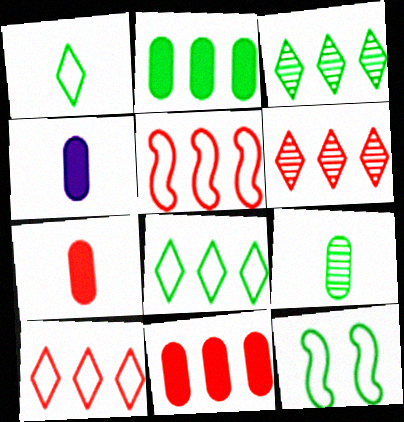[[4, 6, 12], 
[5, 6, 11]]